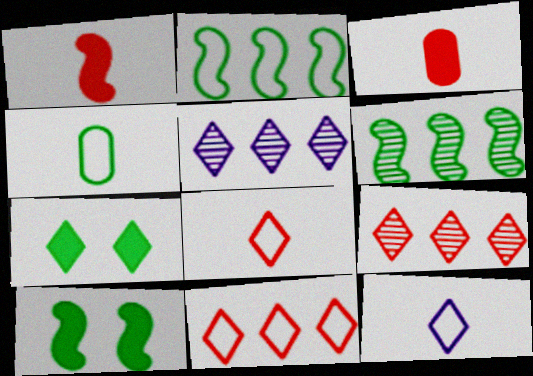[[4, 6, 7], 
[5, 7, 8], 
[7, 9, 12]]